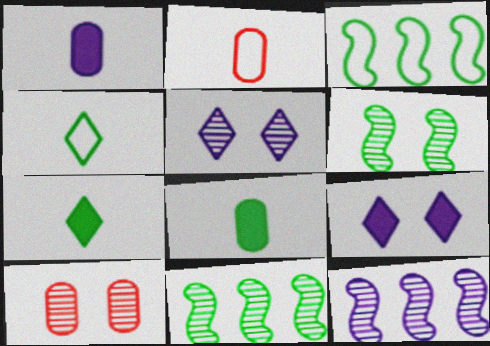[[2, 9, 11], 
[5, 6, 10]]